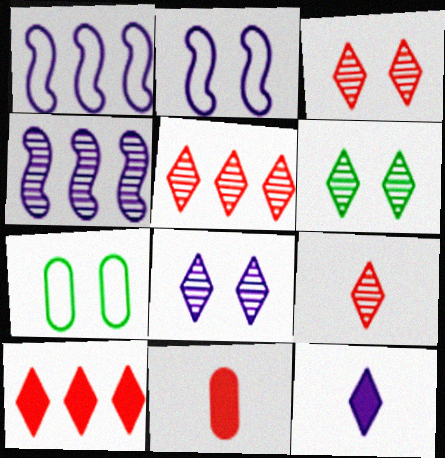[[1, 6, 11], 
[3, 5, 9], 
[3, 6, 8]]